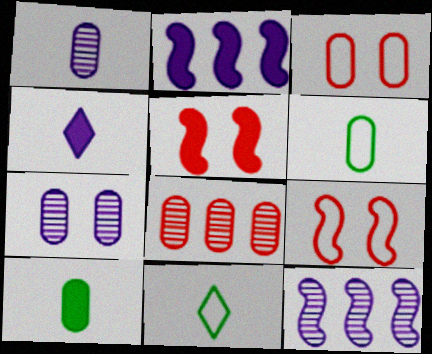[]